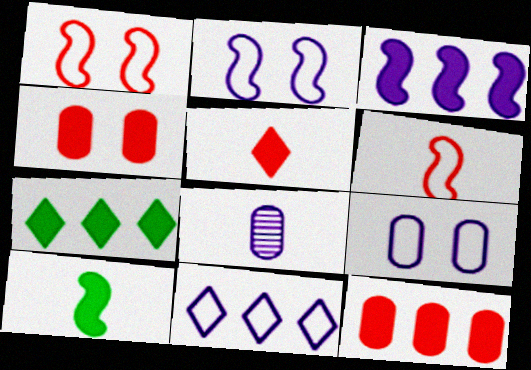[[1, 7, 8], 
[3, 7, 12]]